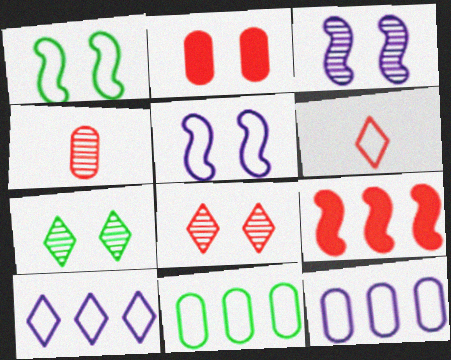[[1, 6, 12], 
[2, 5, 7], 
[5, 6, 11]]